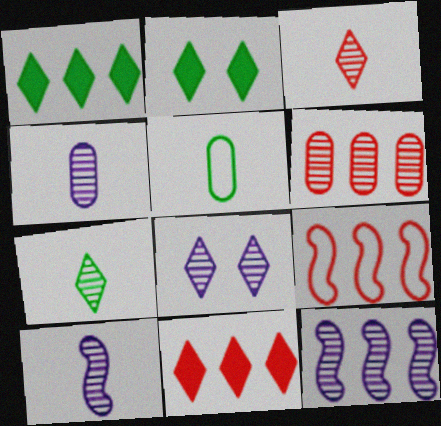[[2, 4, 9], 
[4, 8, 12], 
[6, 9, 11]]